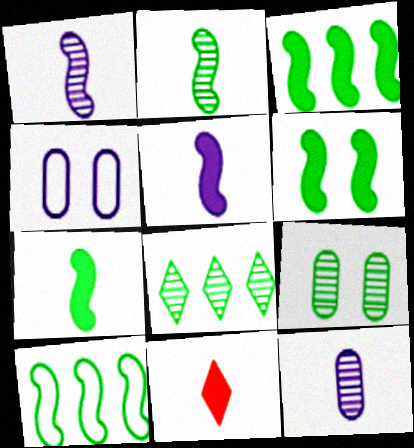[[2, 6, 10], 
[2, 8, 9], 
[3, 6, 7]]